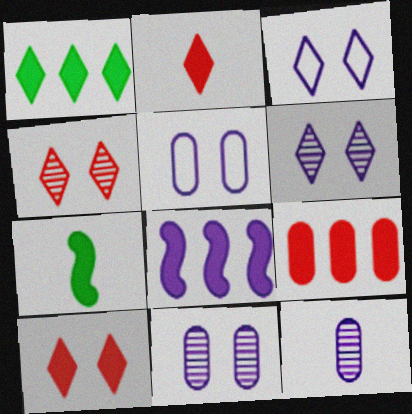[[1, 8, 9], 
[3, 8, 12]]